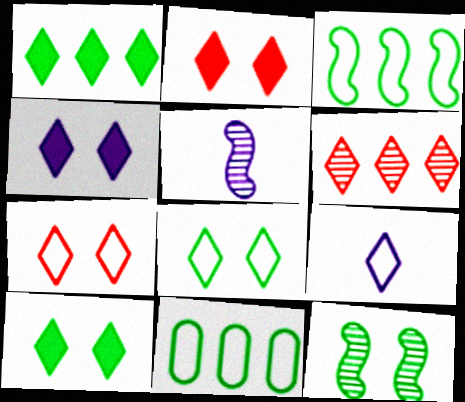[[2, 4, 10], 
[2, 5, 11], 
[6, 9, 10]]